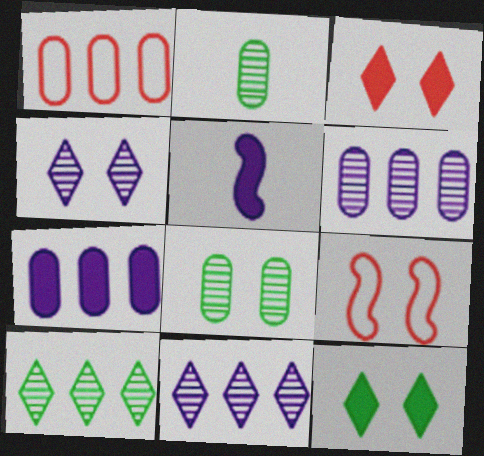[]